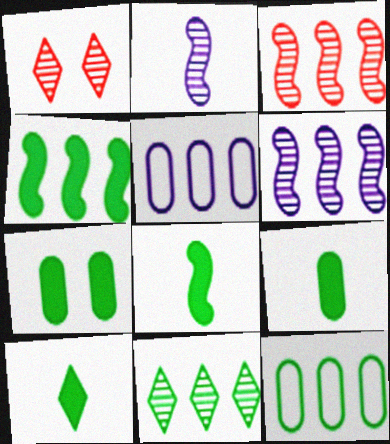[[1, 5, 8], 
[4, 7, 10], 
[4, 11, 12], 
[8, 9, 10]]